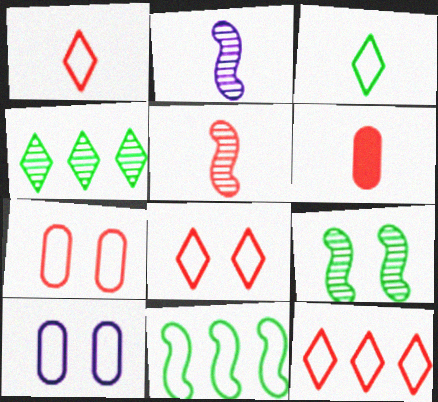[[1, 5, 6], 
[1, 8, 12], 
[1, 10, 11], 
[2, 3, 6]]